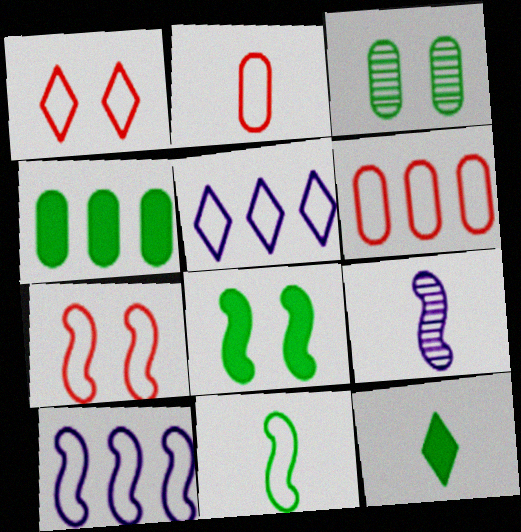[[1, 4, 9], 
[2, 9, 12], 
[4, 8, 12], 
[7, 10, 11]]